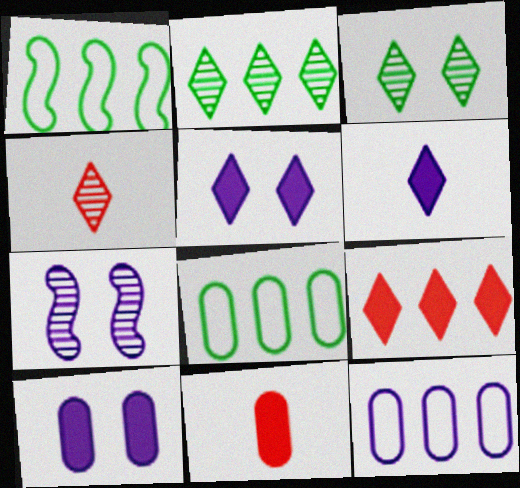[[1, 4, 10], 
[6, 7, 12]]